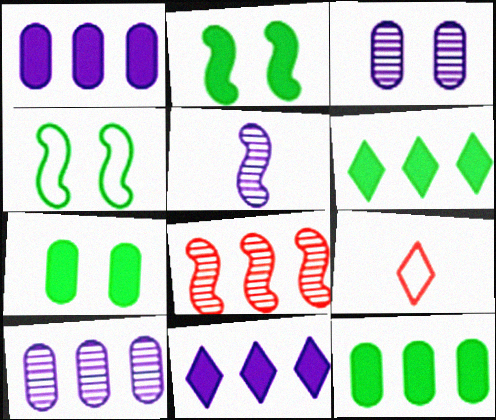[[2, 9, 10]]